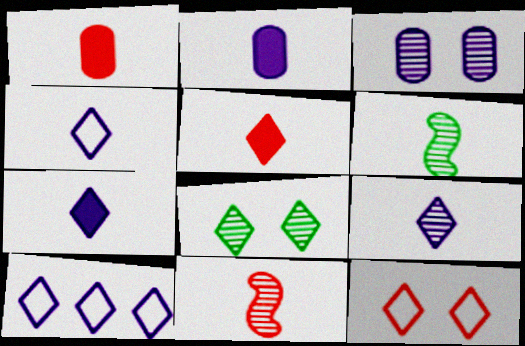[[1, 4, 6], 
[4, 7, 9], 
[5, 8, 10]]